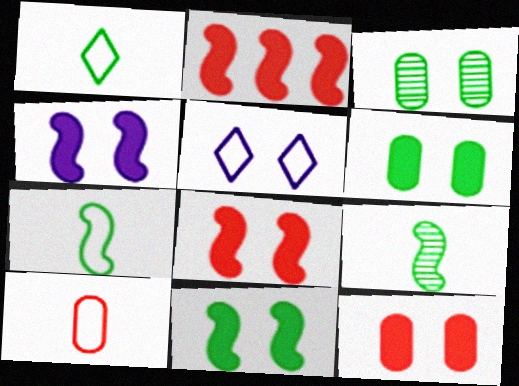[[3, 5, 8], 
[4, 8, 11]]